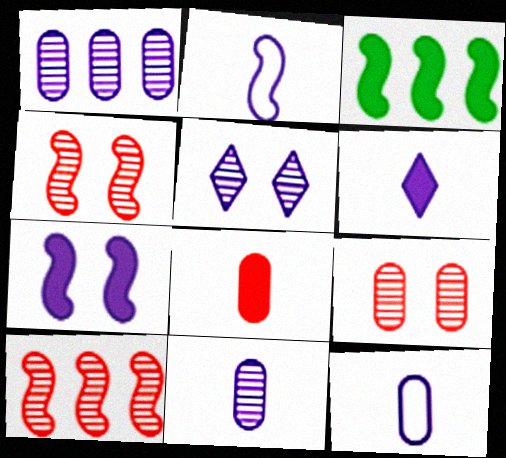[[2, 3, 4], 
[2, 6, 11]]